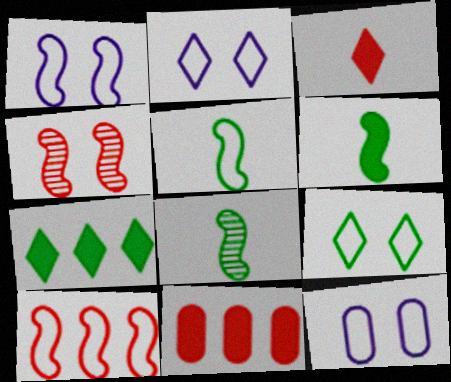[[1, 2, 12], 
[1, 5, 10], 
[2, 8, 11], 
[5, 6, 8]]